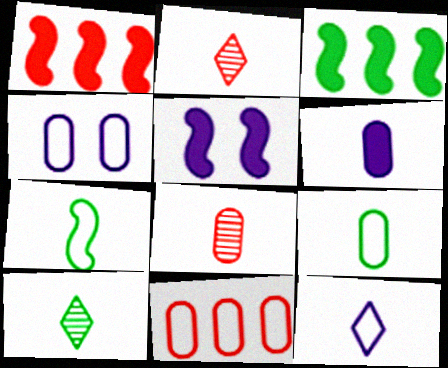[[1, 4, 10], 
[2, 3, 4], 
[2, 6, 7], 
[4, 9, 11], 
[5, 10, 11], 
[6, 8, 9]]